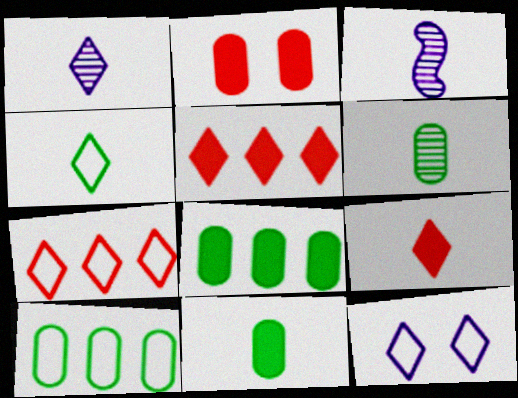[[1, 4, 9], 
[4, 7, 12]]